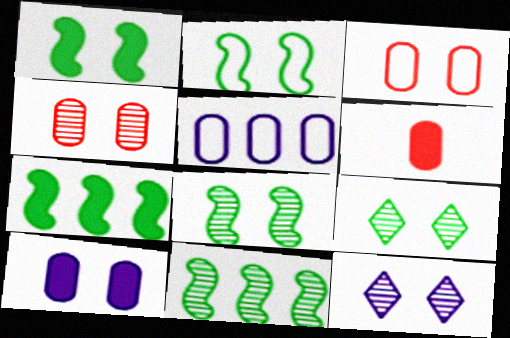[[1, 2, 8], 
[1, 3, 12], 
[4, 8, 12]]